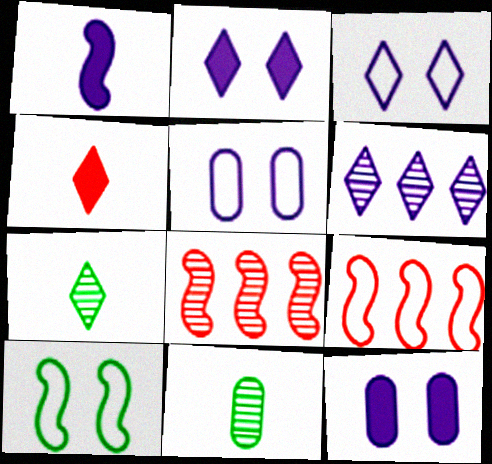[[1, 5, 6], 
[1, 8, 10], 
[2, 9, 11], 
[7, 9, 12]]